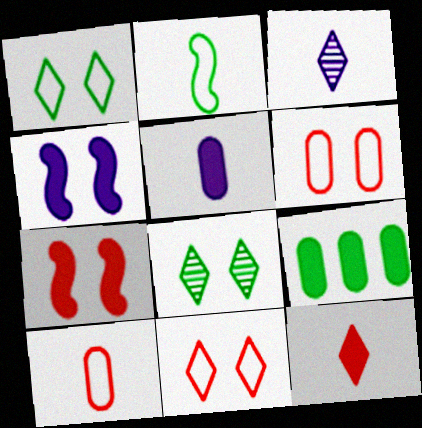[[2, 8, 9], 
[4, 6, 8], 
[4, 9, 12]]